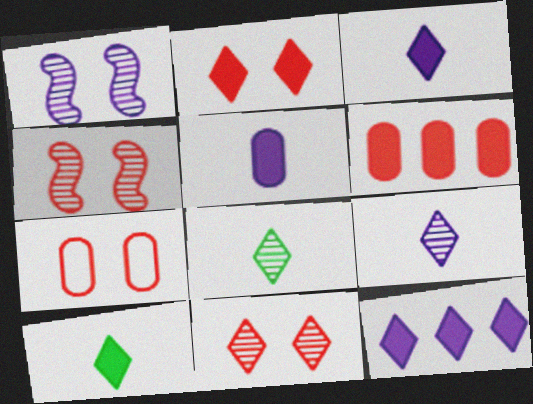[[2, 4, 7], 
[2, 10, 12]]